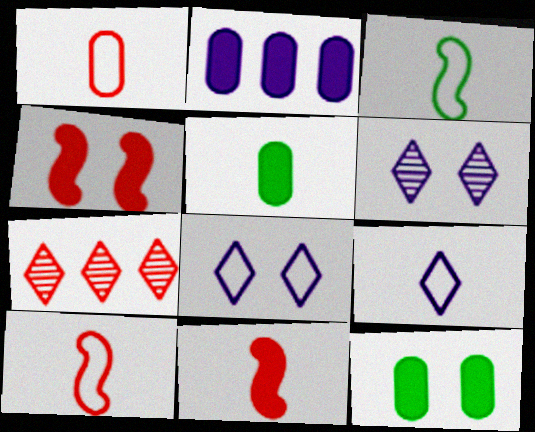[[1, 3, 9], 
[1, 4, 7]]